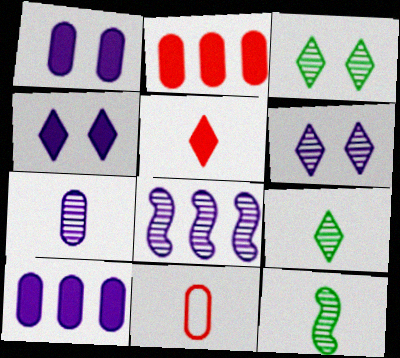[[6, 7, 8]]